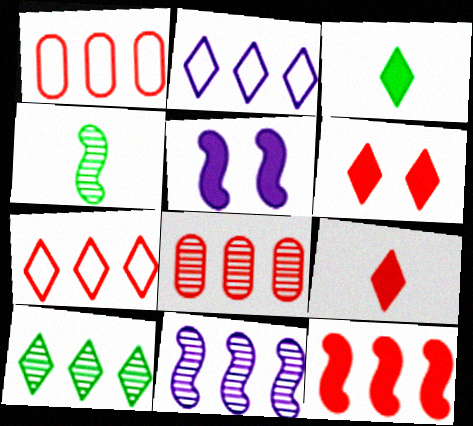[[7, 8, 12], 
[8, 10, 11]]